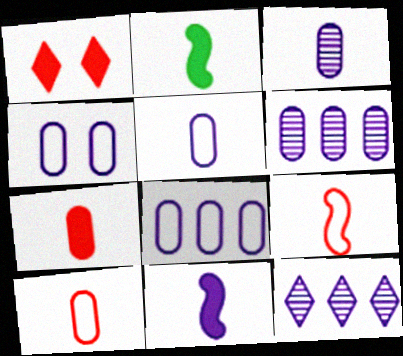[[4, 5, 8], 
[4, 11, 12]]